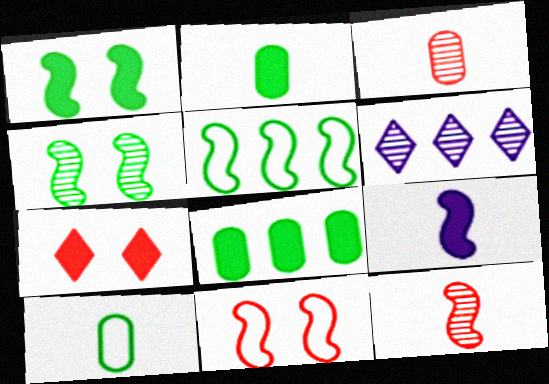[[2, 6, 11], 
[3, 4, 6], 
[7, 8, 9]]